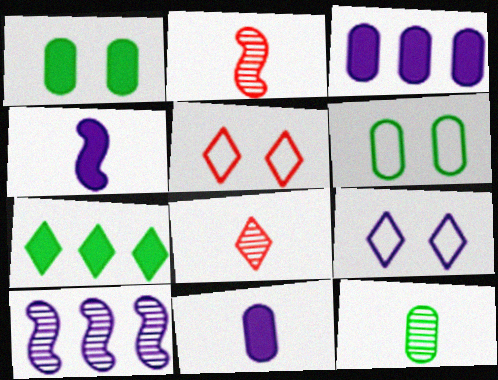[[7, 8, 9], 
[9, 10, 11]]